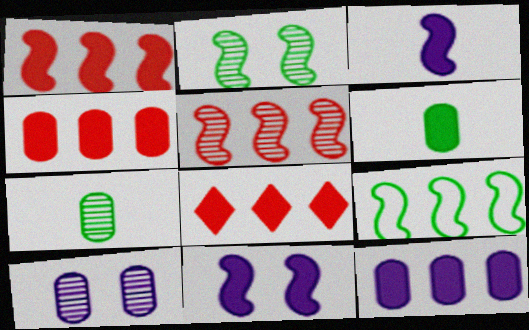[[1, 4, 8], 
[6, 8, 11]]